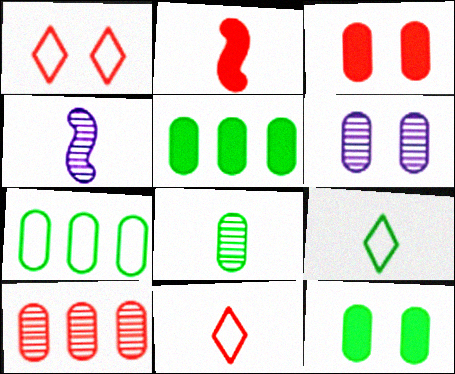[[1, 2, 10], 
[1, 4, 5], 
[6, 8, 10], 
[7, 8, 12]]